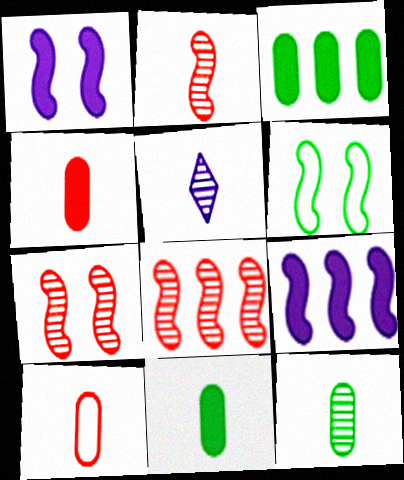[[1, 6, 7], 
[2, 5, 12], 
[2, 6, 9], 
[2, 7, 8]]